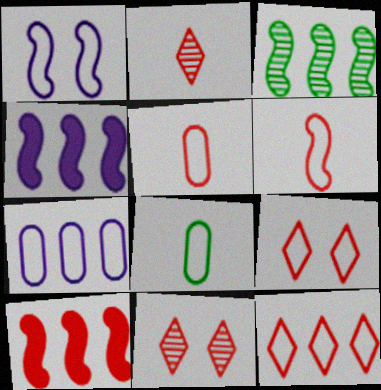[[1, 8, 12], 
[4, 8, 11], 
[5, 10, 11]]